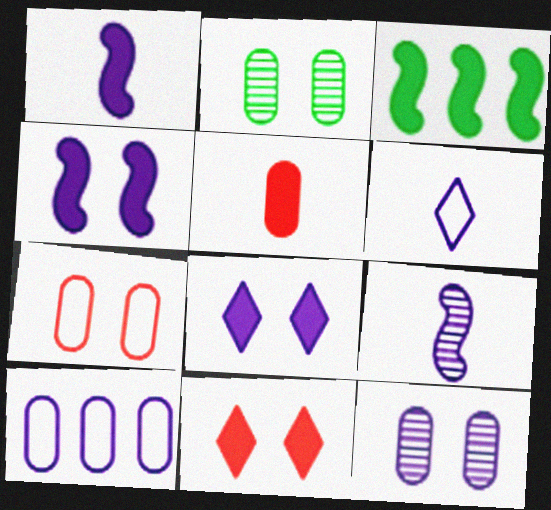[[2, 5, 10], 
[3, 5, 8], 
[8, 9, 10]]